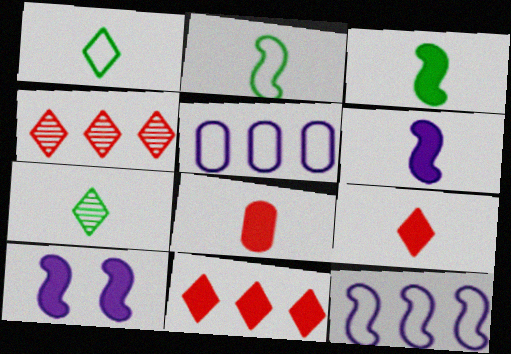[]